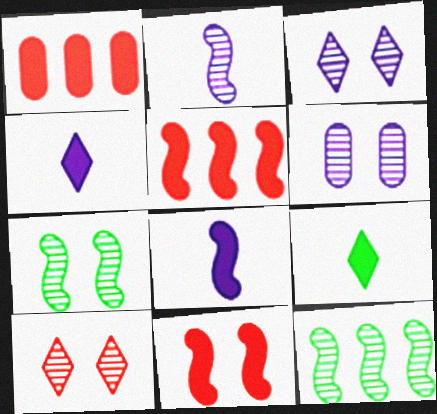[[6, 7, 10]]